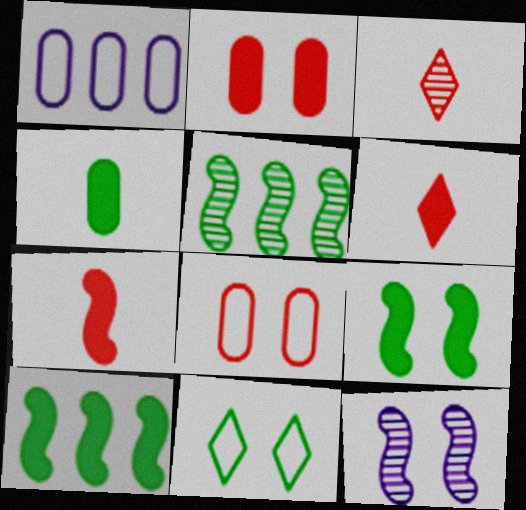[[1, 3, 9], 
[2, 11, 12], 
[4, 5, 11]]